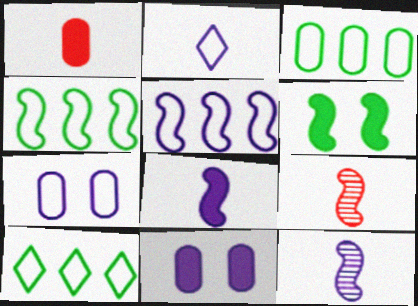[[2, 5, 7], 
[3, 4, 10], 
[5, 6, 9], 
[9, 10, 11]]